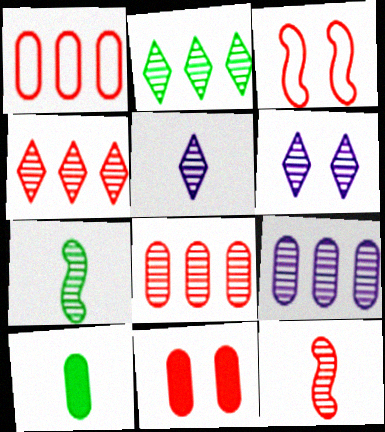[[6, 7, 8]]